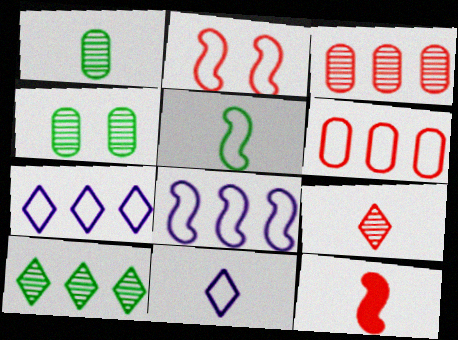[[1, 11, 12], 
[2, 5, 8], 
[4, 7, 12]]